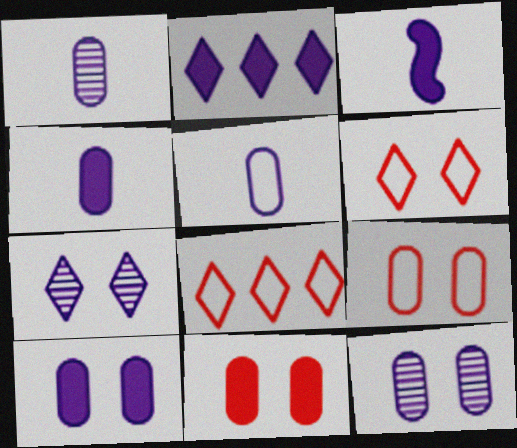[[1, 4, 5], 
[2, 3, 10]]